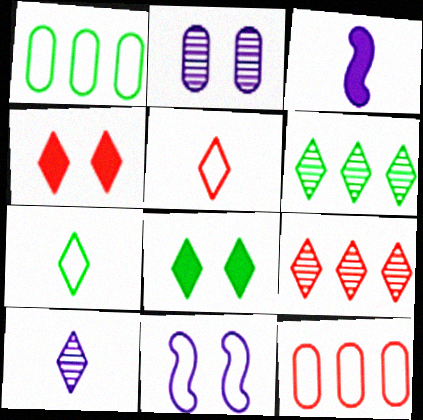[[1, 5, 11], 
[4, 5, 9], 
[6, 7, 8], 
[7, 11, 12]]